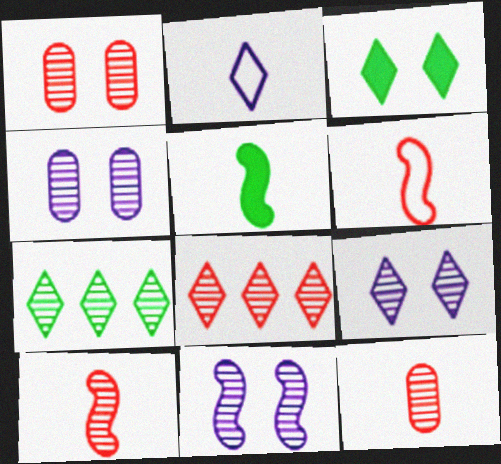[[1, 8, 10], 
[2, 3, 8], 
[2, 5, 12], 
[4, 7, 10], 
[4, 9, 11], 
[7, 11, 12]]